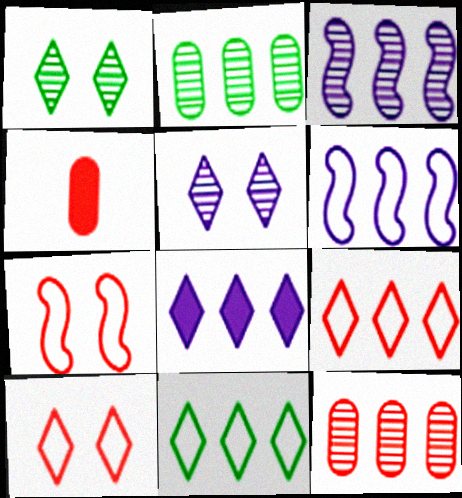[[1, 4, 6]]